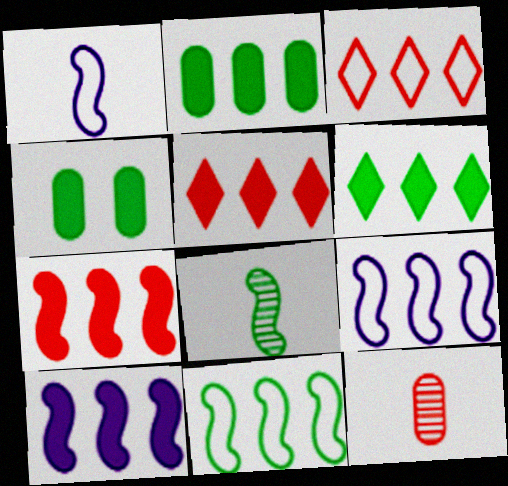[[2, 5, 10]]